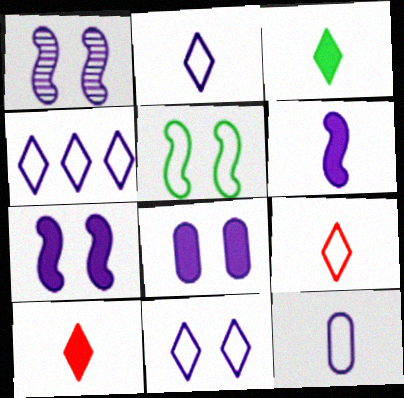[[1, 8, 11], 
[2, 4, 11]]